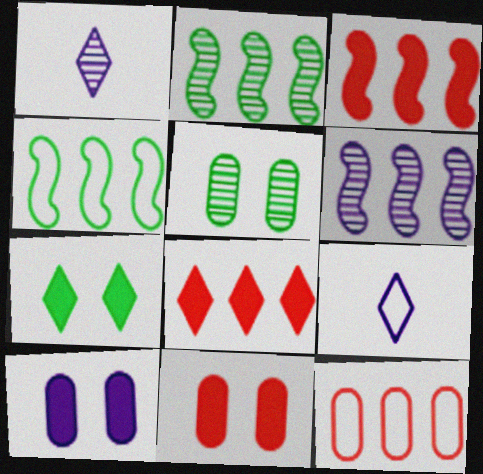[[1, 4, 11], 
[2, 9, 11], 
[3, 4, 6], 
[3, 5, 9], 
[6, 9, 10]]